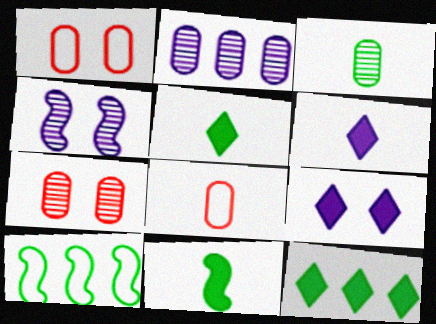[[2, 3, 7], 
[4, 8, 12], 
[6, 7, 10]]